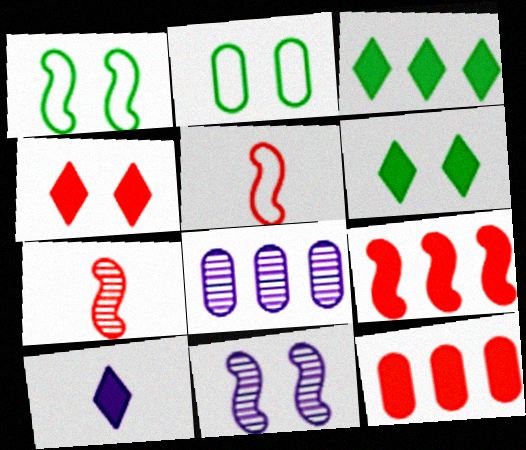[[2, 4, 11], 
[3, 4, 10], 
[5, 6, 8]]